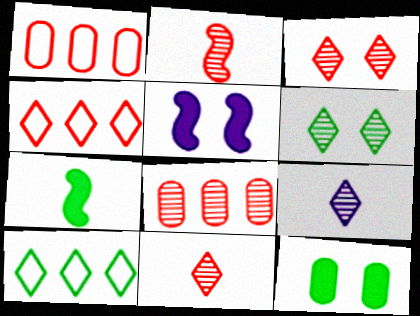[[2, 3, 8]]